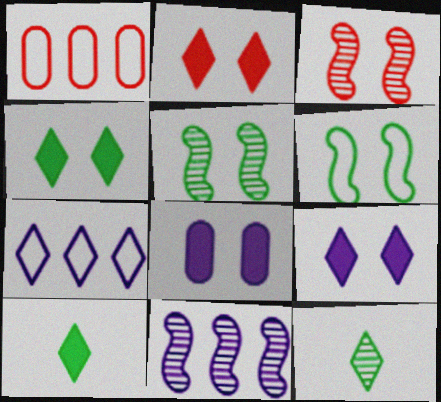[[2, 4, 9], 
[2, 7, 12]]